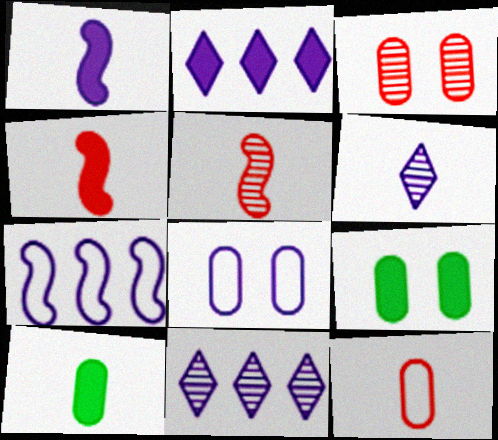[[1, 8, 11], 
[2, 4, 9], 
[3, 8, 9]]